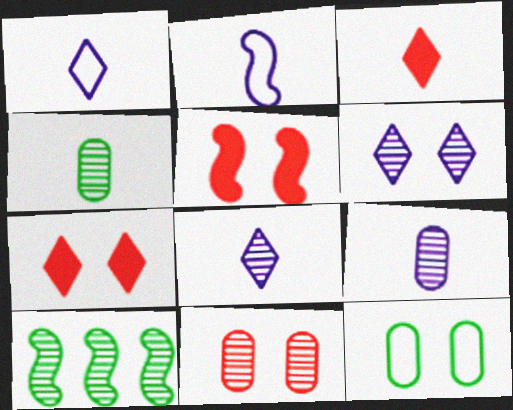[[2, 3, 4], 
[2, 5, 10], 
[5, 6, 12], 
[8, 10, 11]]